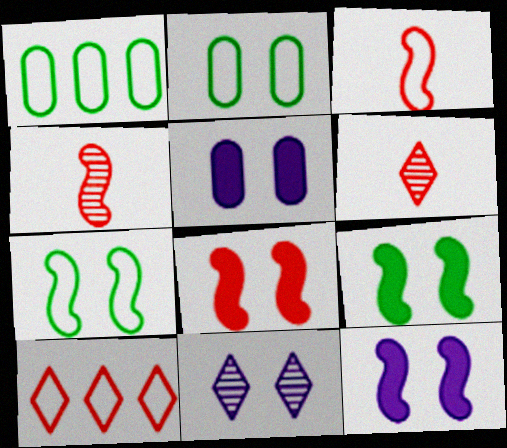[[1, 6, 12], 
[2, 8, 11], 
[8, 9, 12]]